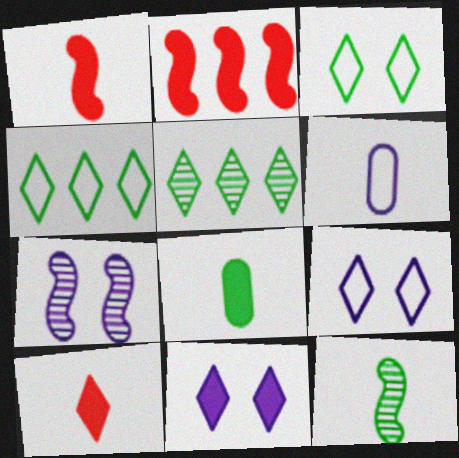[[2, 8, 11], 
[5, 9, 10], 
[6, 10, 12]]